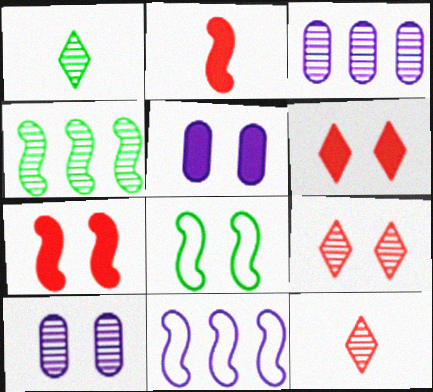[[4, 10, 12], 
[5, 8, 9], 
[6, 8, 10]]